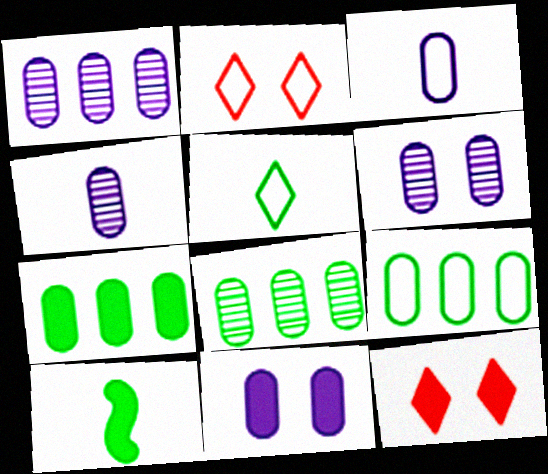[[1, 2, 10], 
[1, 3, 11], 
[1, 4, 6], 
[7, 8, 9]]